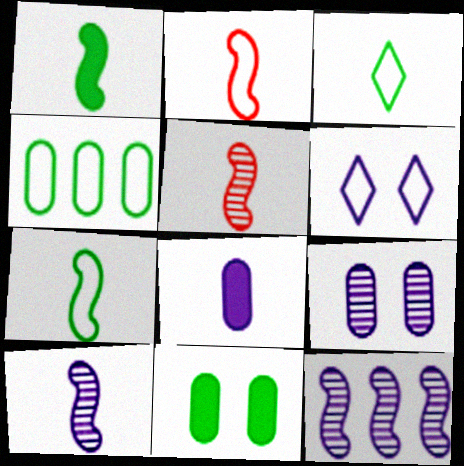[[1, 2, 10], 
[2, 4, 6], 
[3, 5, 8], 
[6, 8, 12]]